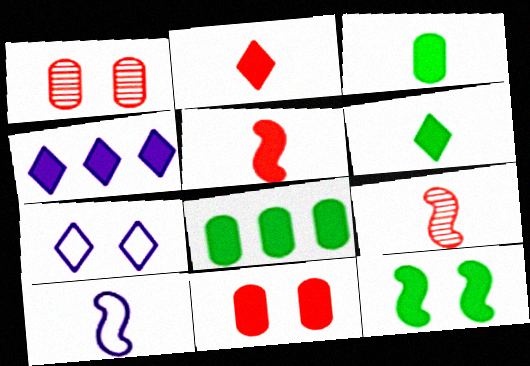[[1, 7, 12], 
[6, 8, 12], 
[7, 8, 9]]